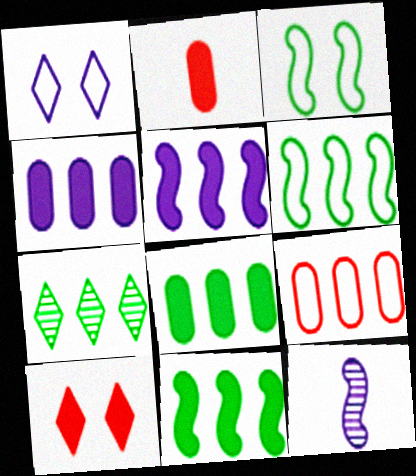[[1, 4, 12], 
[5, 7, 9], 
[6, 7, 8]]